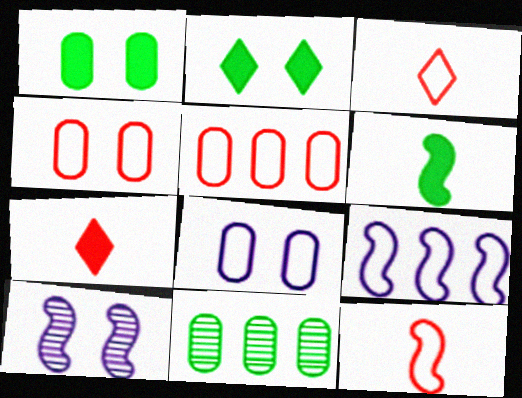[[2, 4, 10]]